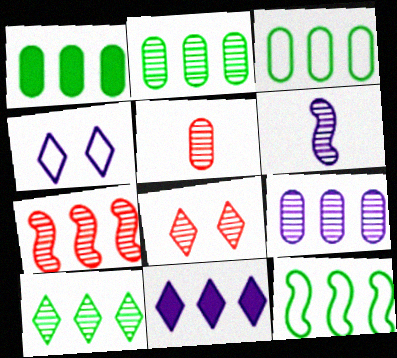[[1, 2, 3], 
[1, 10, 12], 
[2, 6, 8], 
[3, 7, 11], 
[5, 7, 8], 
[7, 9, 10]]